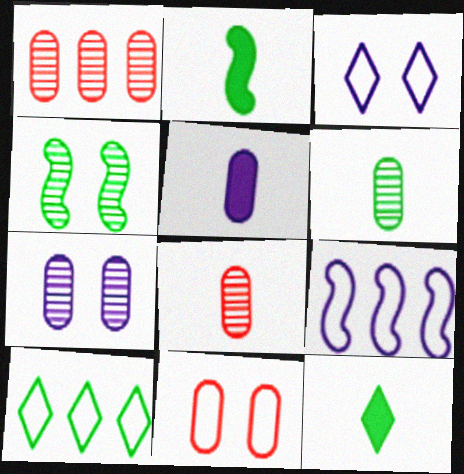[[1, 2, 3], 
[1, 6, 7]]